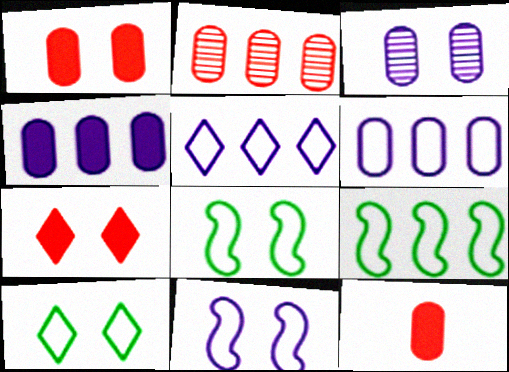[[3, 7, 8]]